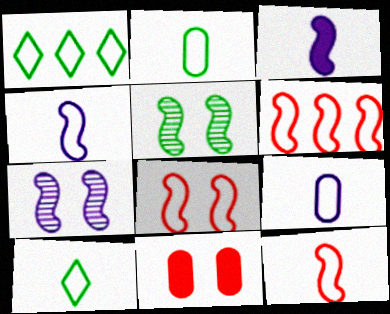[[1, 8, 9], 
[3, 5, 6], 
[6, 8, 12], 
[9, 10, 12]]